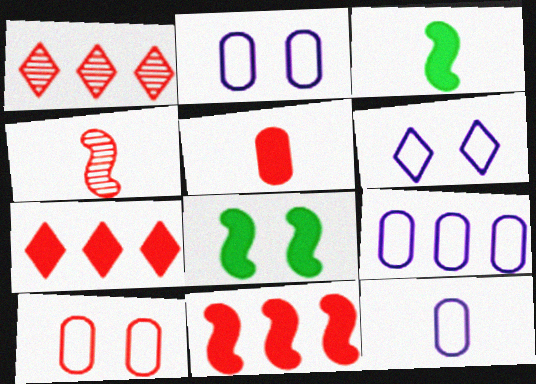[[1, 2, 3], 
[1, 8, 12], 
[2, 9, 12], 
[4, 7, 10]]